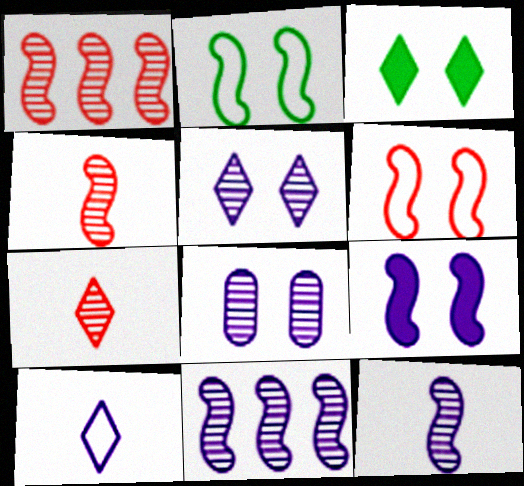[[3, 6, 8]]